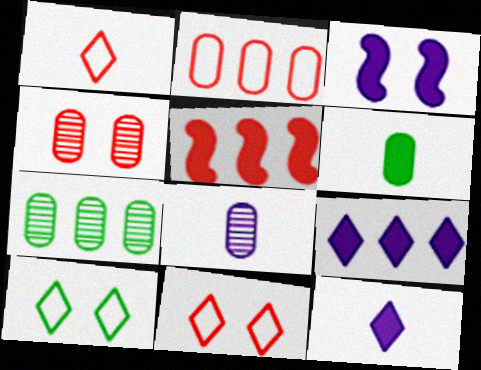[[1, 3, 7], 
[1, 4, 5], 
[3, 4, 10], 
[4, 7, 8], 
[5, 8, 10]]